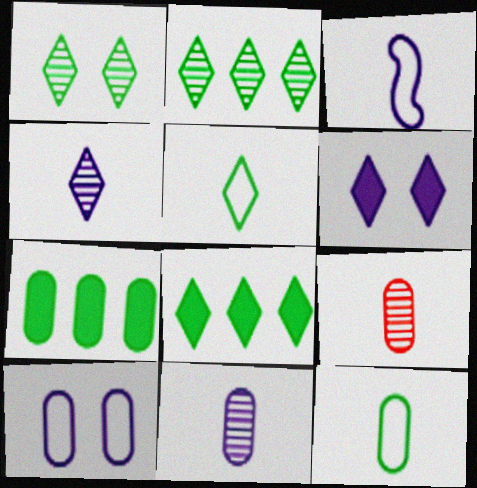[[1, 5, 8], 
[7, 9, 10]]